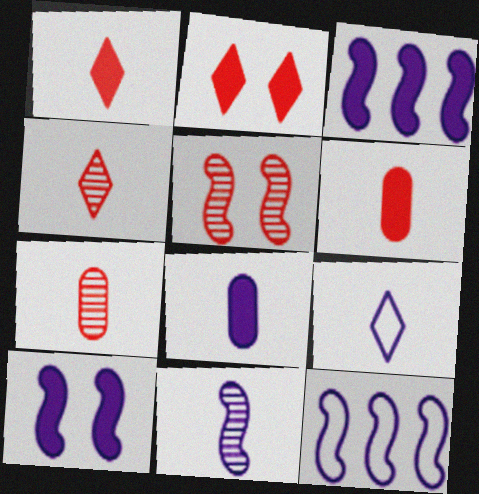[[8, 9, 11], 
[10, 11, 12]]